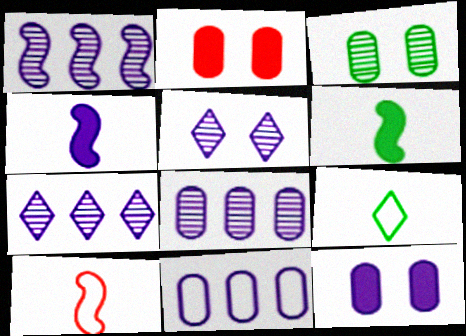[[1, 2, 9], 
[1, 7, 8], 
[4, 5, 11]]